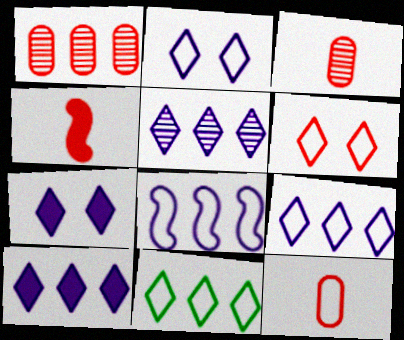[[1, 4, 6], 
[5, 9, 10]]